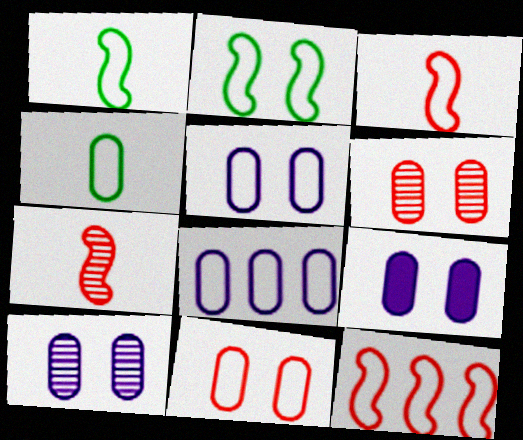[[4, 8, 11], 
[5, 9, 10]]